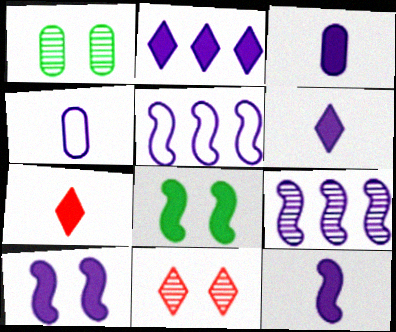[[1, 5, 7], 
[2, 3, 10], 
[3, 6, 12]]